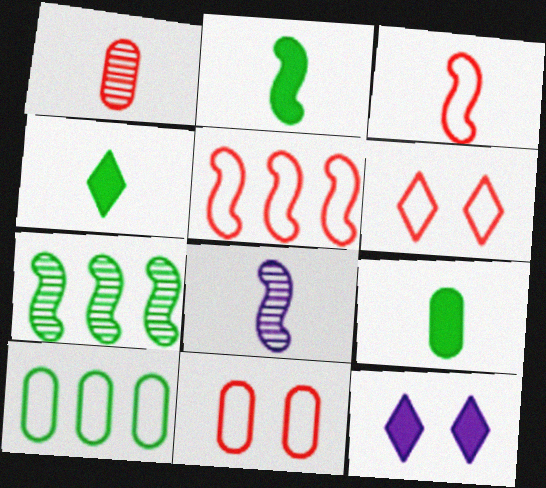[[2, 3, 8], 
[2, 4, 9]]